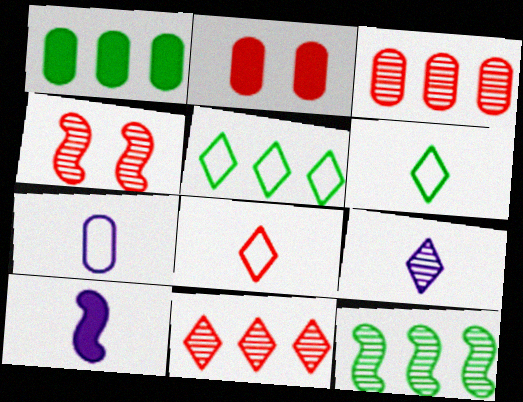[[1, 5, 12], 
[7, 9, 10]]